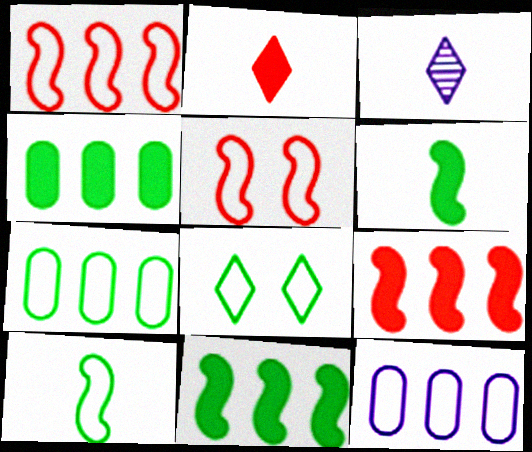[[3, 4, 5], 
[7, 8, 10]]